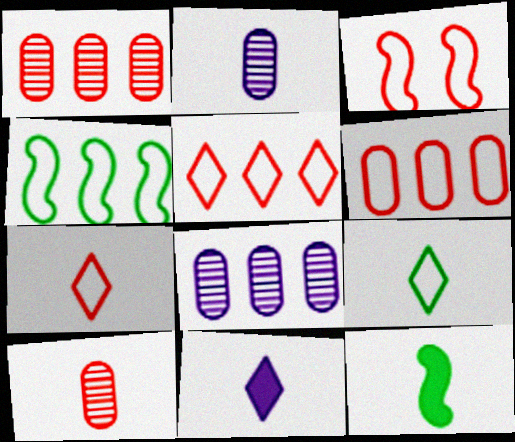[[2, 7, 12], 
[3, 6, 7]]